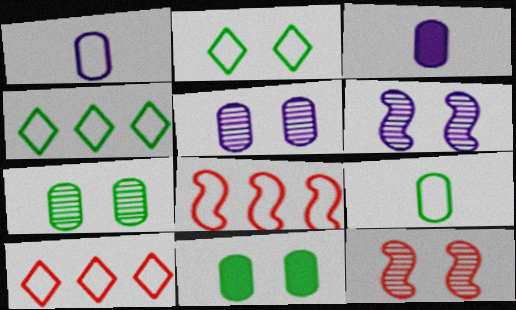[[1, 2, 8], 
[3, 4, 12]]